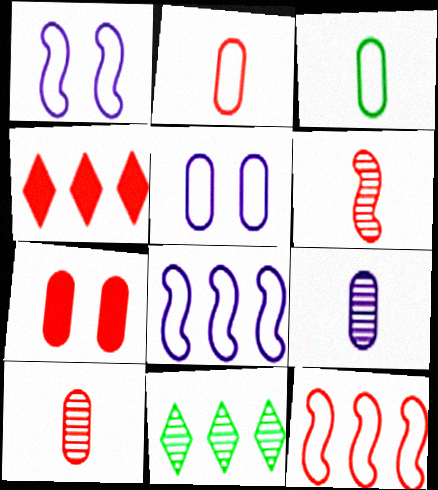[]